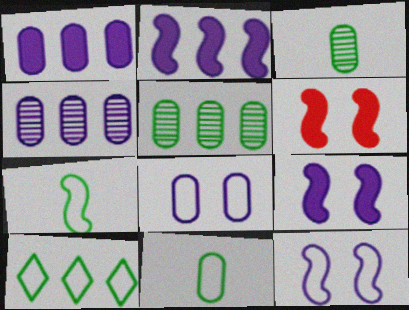[]